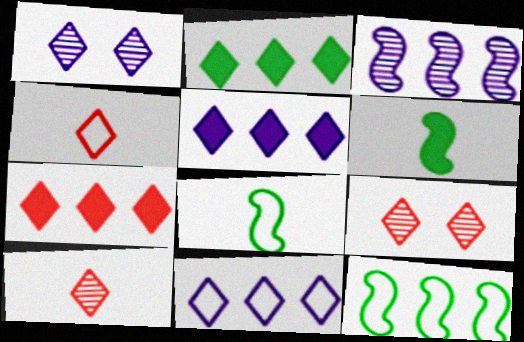[[1, 2, 4], 
[2, 5, 7], 
[4, 7, 9]]